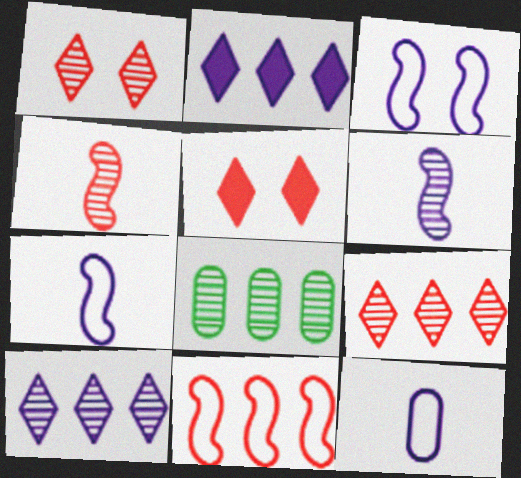[[1, 6, 8], 
[2, 8, 11], 
[5, 7, 8]]